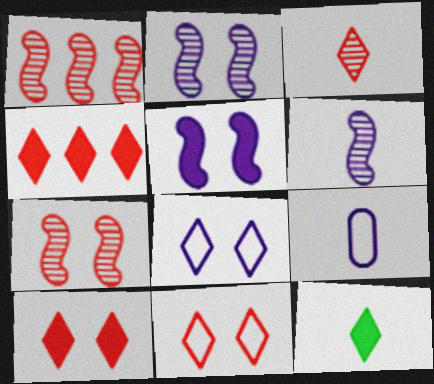[[3, 4, 11]]